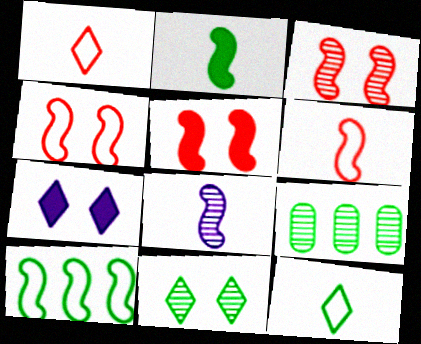[[2, 6, 8], 
[3, 4, 5], 
[5, 8, 10], 
[6, 7, 9]]